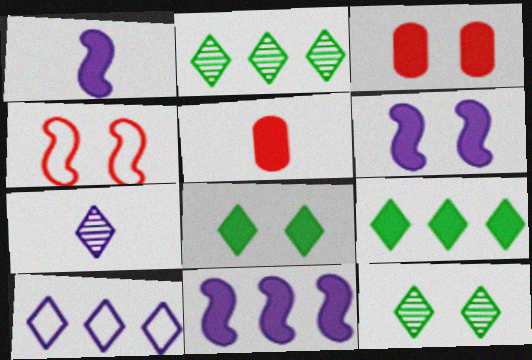[[1, 3, 9], 
[1, 6, 11], 
[3, 6, 8], 
[5, 6, 9], 
[5, 8, 11]]